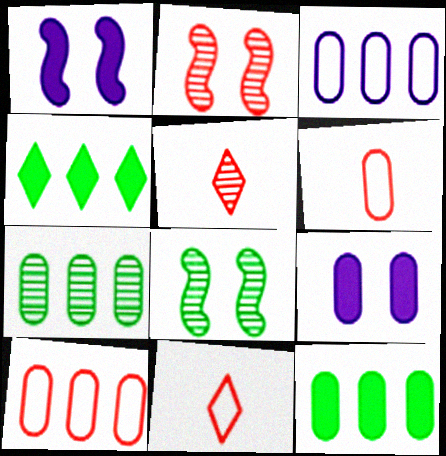[[1, 7, 11], 
[6, 7, 9]]